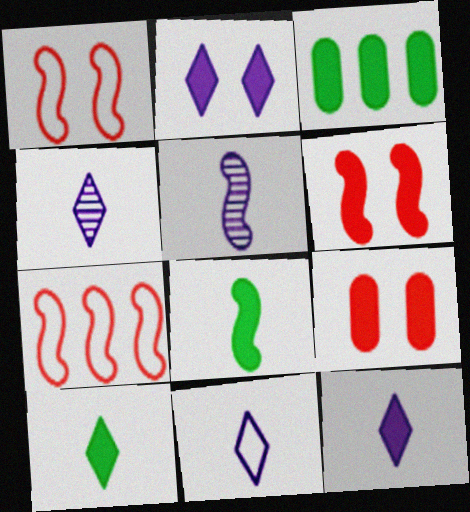[[1, 3, 4], 
[3, 6, 12], 
[4, 11, 12]]